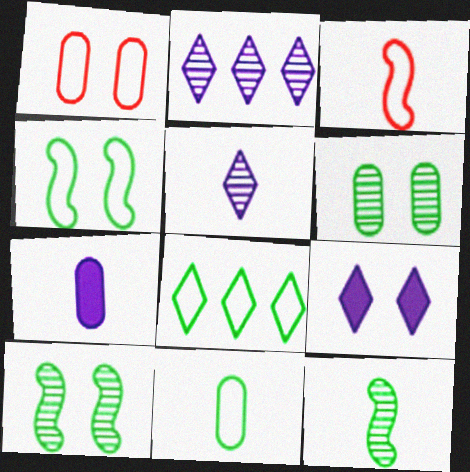[[1, 9, 10], 
[4, 8, 11]]